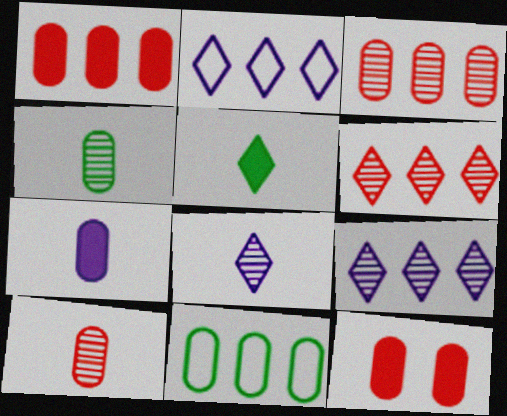[]